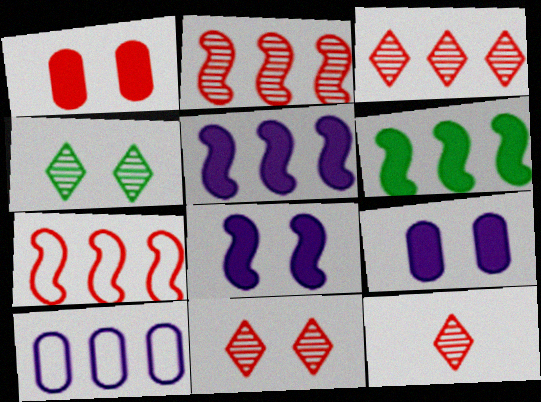[[1, 7, 12], 
[3, 6, 10], 
[3, 11, 12]]